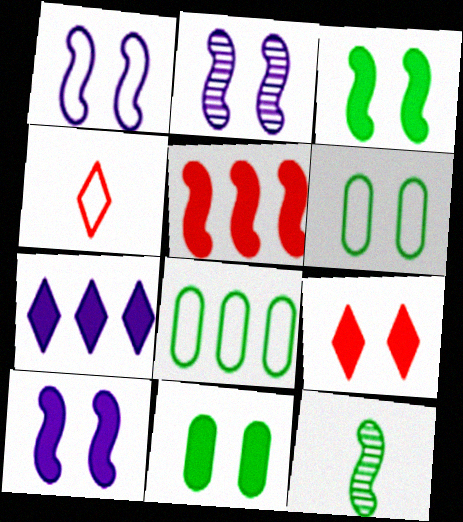[[1, 2, 10], 
[1, 4, 8], 
[1, 5, 12], 
[2, 6, 9], 
[9, 10, 11]]